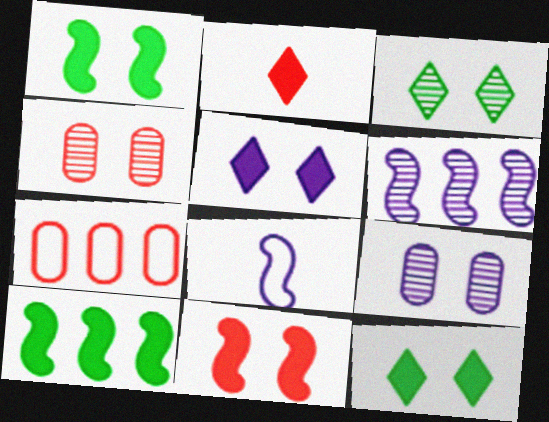[]